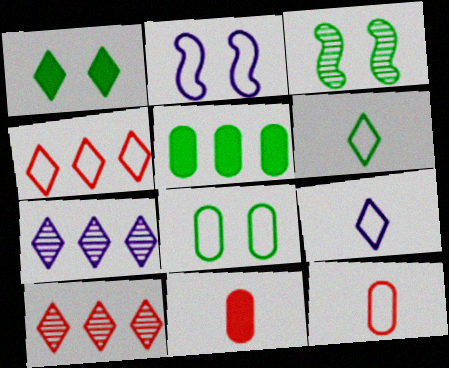[[1, 3, 8], 
[1, 9, 10], 
[3, 5, 6]]